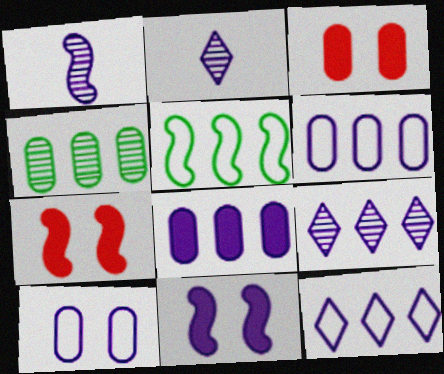[[1, 5, 7], 
[2, 3, 5], 
[2, 6, 11]]